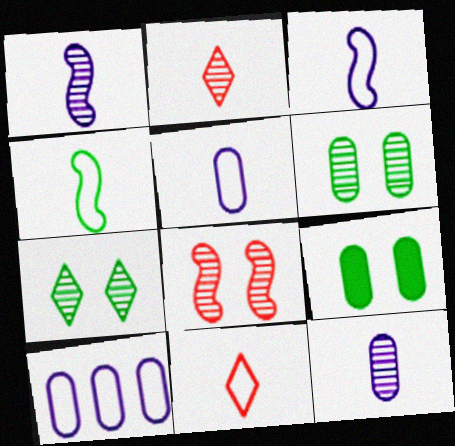[[4, 5, 11]]